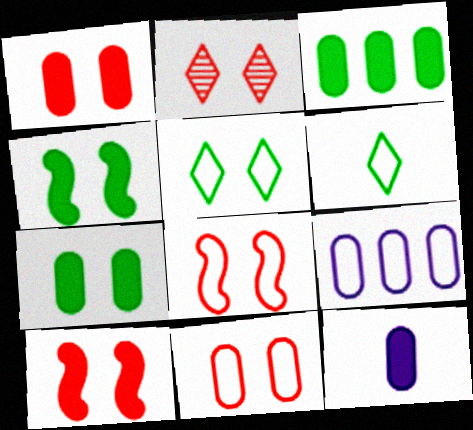[[1, 2, 8], 
[1, 3, 12], 
[2, 10, 11], 
[6, 8, 9]]